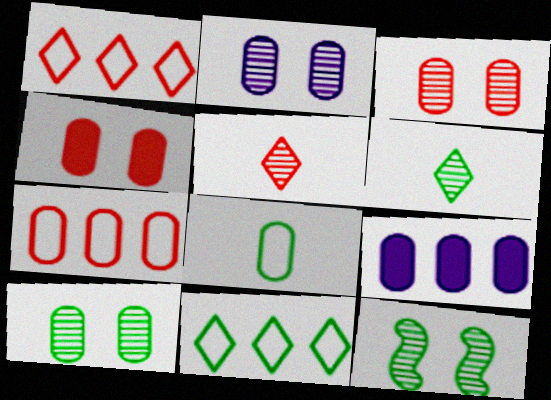[[2, 3, 10], 
[3, 8, 9]]